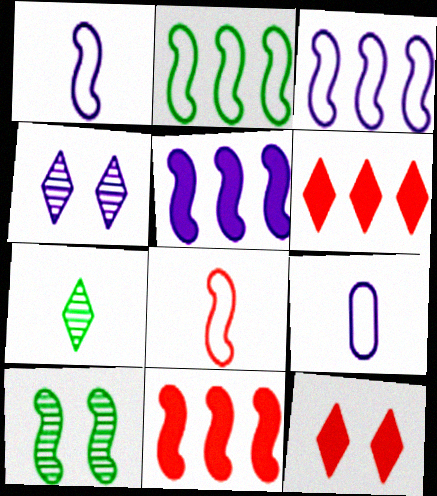[[1, 10, 11], 
[4, 5, 9], 
[5, 8, 10], 
[6, 9, 10]]